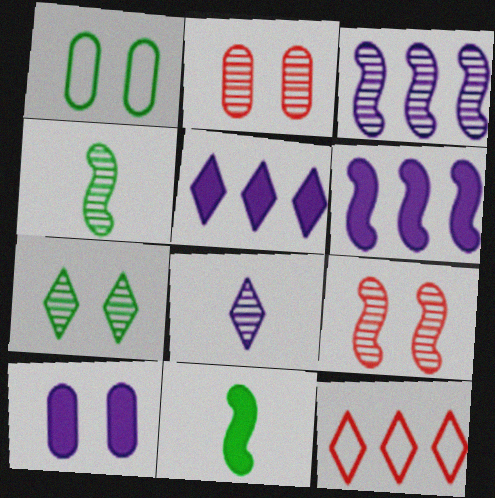[[1, 2, 10], 
[3, 4, 9], 
[4, 10, 12]]